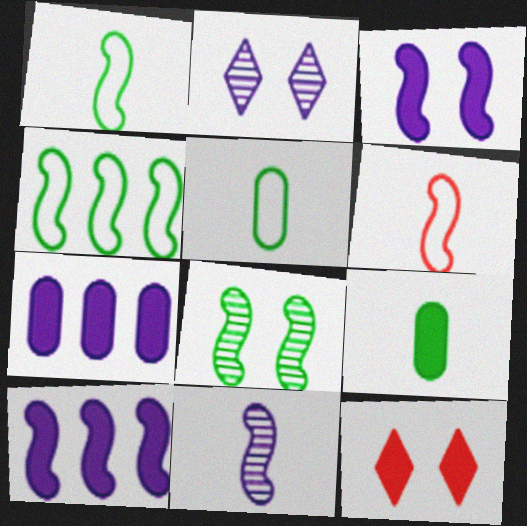[[6, 8, 10], 
[9, 10, 12]]